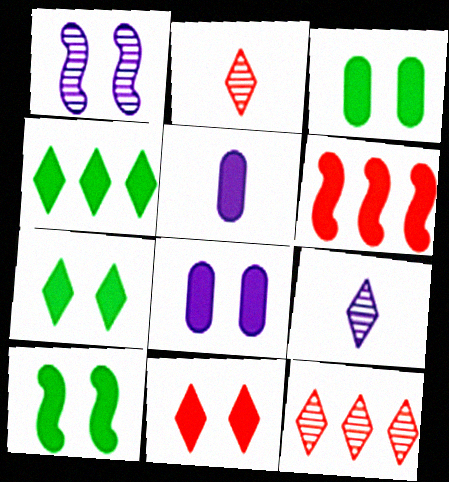[[3, 7, 10], 
[5, 6, 7], 
[8, 10, 11]]